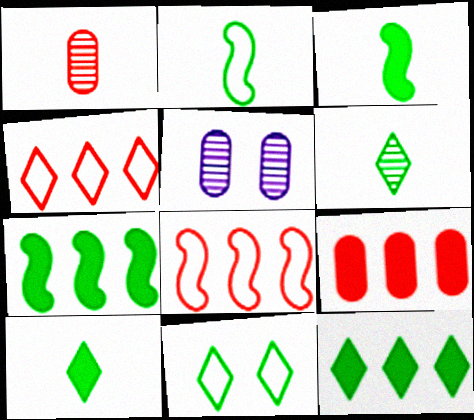[[3, 4, 5], 
[5, 8, 10], 
[6, 11, 12]]